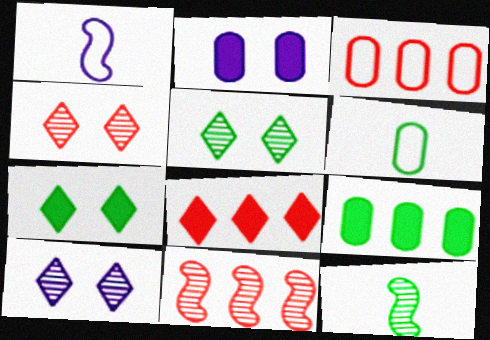[[1, 4, 9], 
[3, 8, 11], 
[4, 5, 10]]